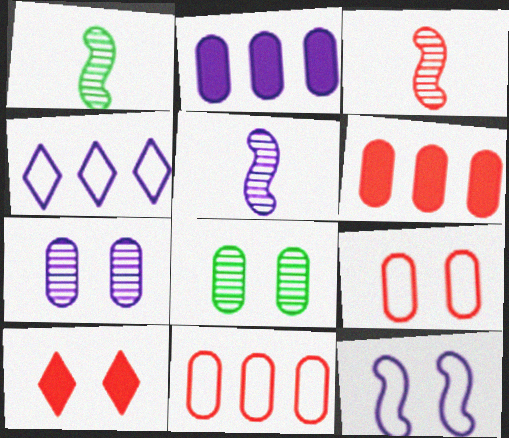[[1, 3, 5], 
[3, 10, 11], 
[8, 10, 12]]